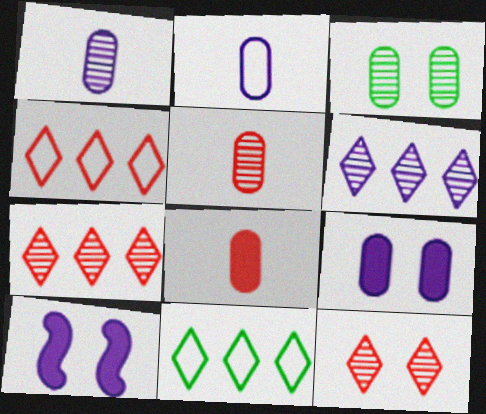[[2, 6, 10], 
[5, 10, 11]]